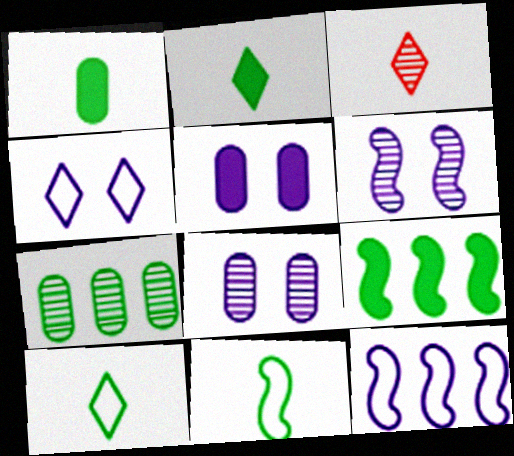[[3, 6, 7], 
[4, 5, 6]]